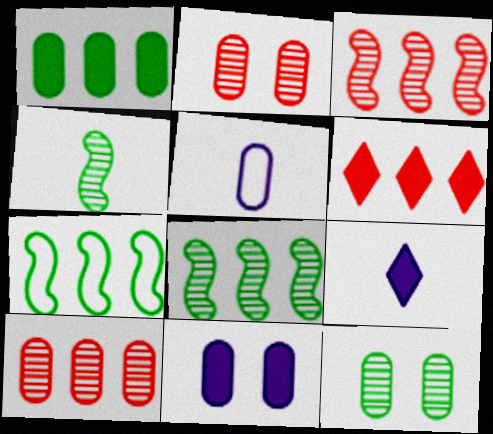[[1, 2, 5], 
[2, 7, 9]]